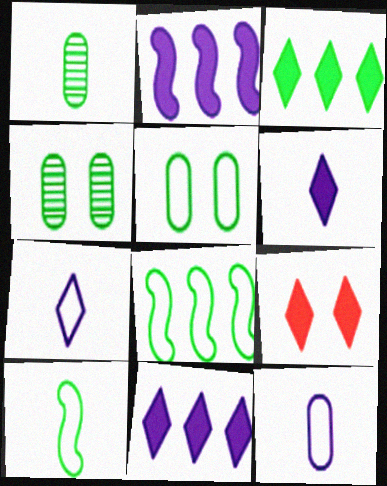[[3, 4, 10], 
[3, 6, 9]]